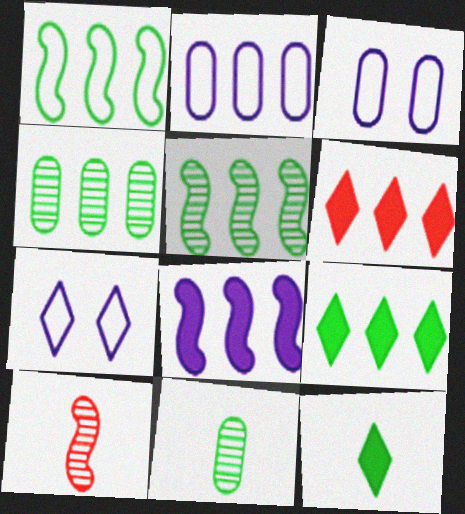[[1, 4, 9], 
[2, 5, 6], 
[3, 9, 10]]